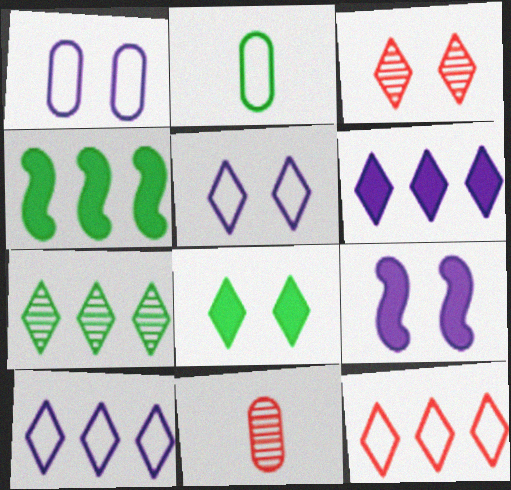[[3, 5, 8], 
[4, 5, 11], 
[6, 7, 12]]